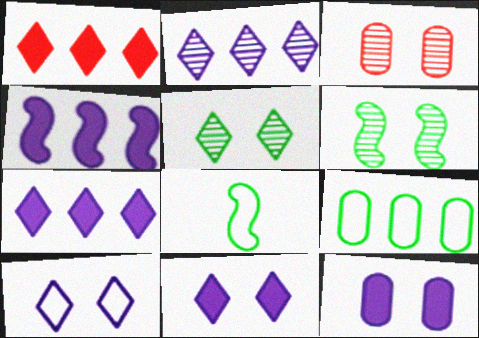[[3, 7, 8]]